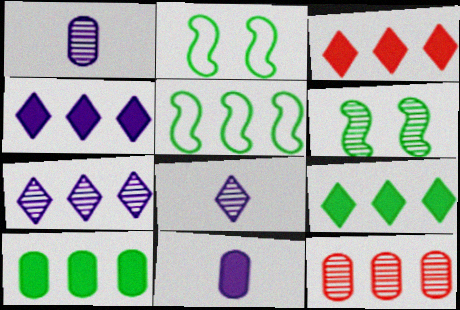[[1, 2, 3], 
[3, 4, 9], 
[4, 5, 12], 
[6, 8, 12]]